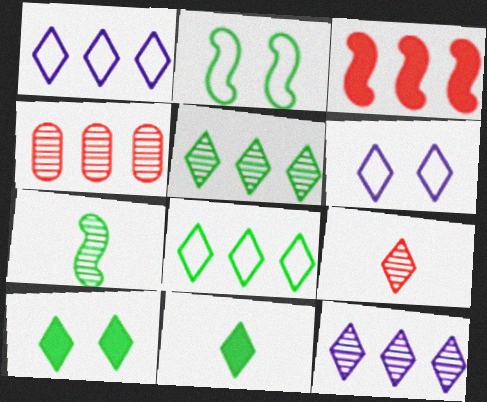[[1, 9, 10]]